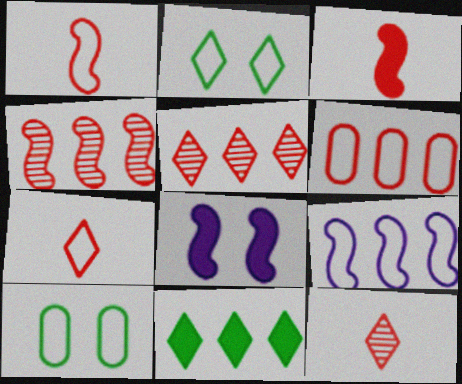[[7, 9, 10]]